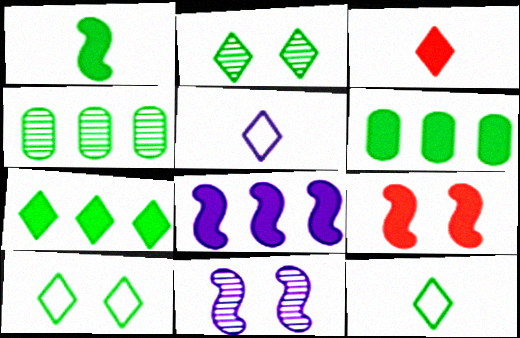[[1, 4, 10], 
[1, 8, 9], 
[2, 7, 12], 
[4, 5, 9]]